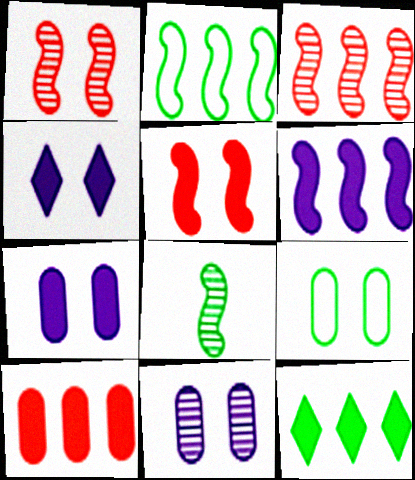[[1, 4, 9], 
[2, 3, 6], 
[6, 10, 12], 
[8, 9, 12]]